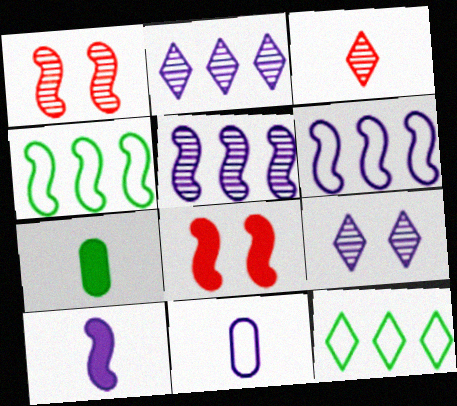[[1, 4, 10]]